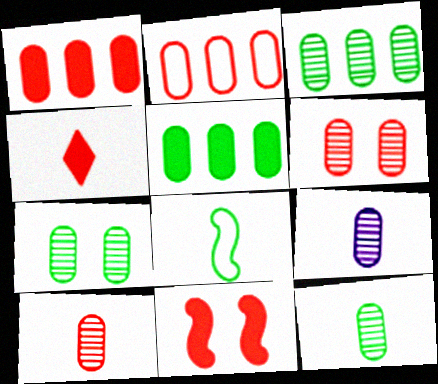[[1, 4, 11], 
[3, 6, 9], 
[3, 7, 12], 
[4, 8, 9], 
[9, 10, 12]]